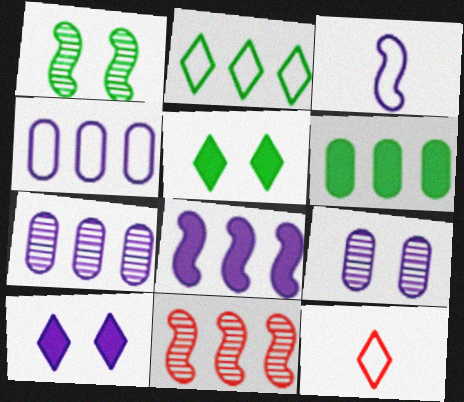[[3, 7, 10]]